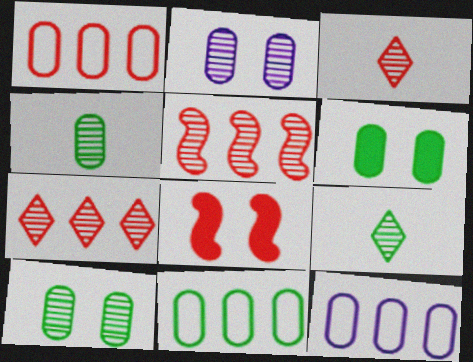[[1, 3, 8], 
[1, 11, 12], 
[2, 5, 9], 
[4, 6, 11], 
[8, 9, 12]]